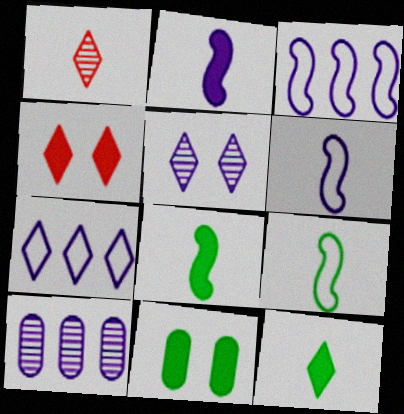[[1, 3, 11], 
[4, 9, 10]]